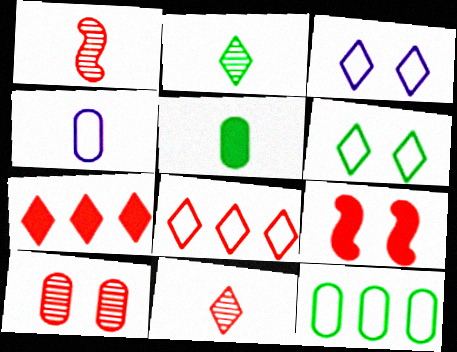[[2, 3, 7]]